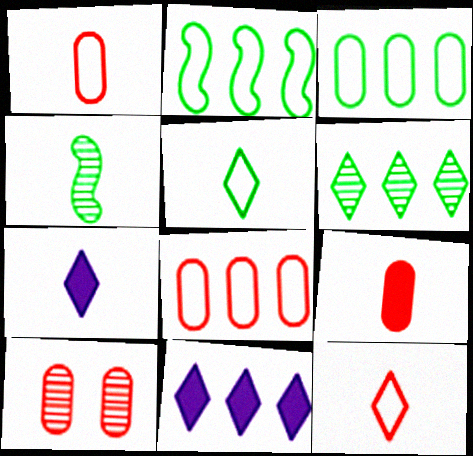[[1, 4, 7], 
[2, 7, 10], 
[8, 9, 10]]